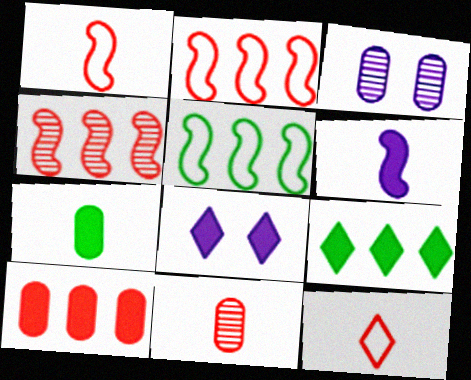[[1, 3, 9], 
[5, 8, 11]]